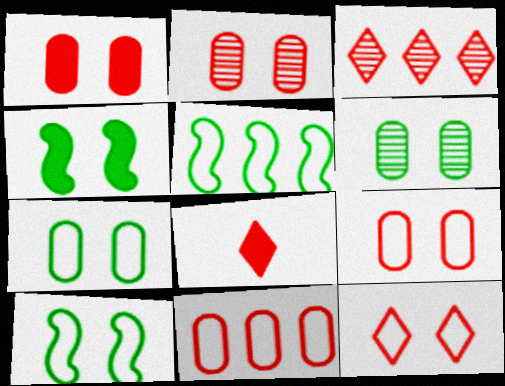[[1, 2, 9], 
[3, 8, 12]]